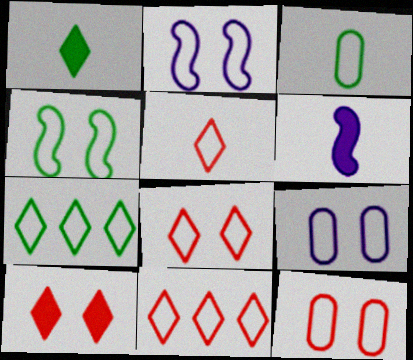[[2, 3, 11], 
[3, 4, 7], 
[4, 8, 9], 
[5, 8, 11]]